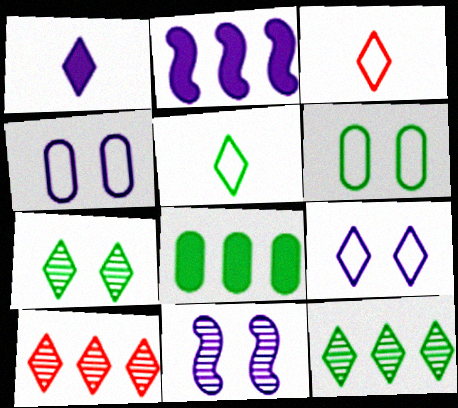[[3, 8, 11]]